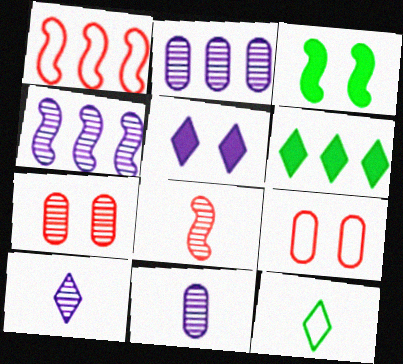[[1, 2, 6]]